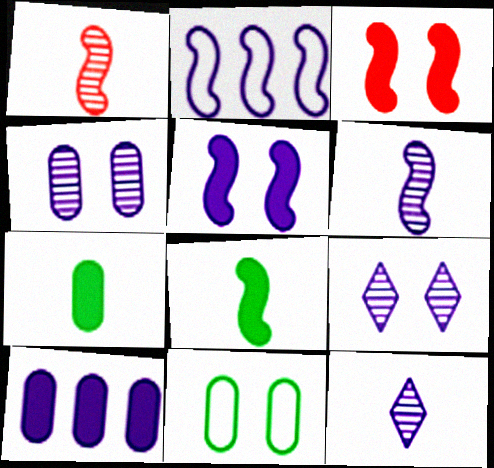[[2, 5, 6], 
[3, 9, 11]]